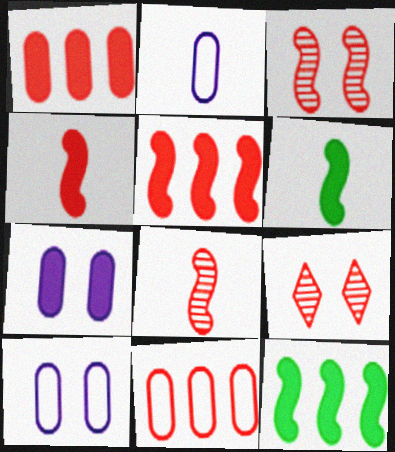[[2, 9, 12], 
[4, 9, 11]]